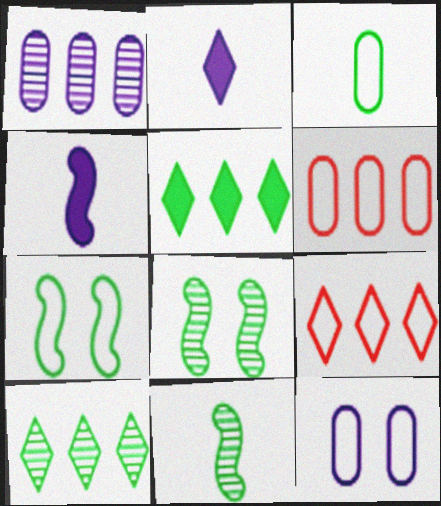[[2, 6, 8], 
[3, 5, 8], 
[3, 6, 12]]